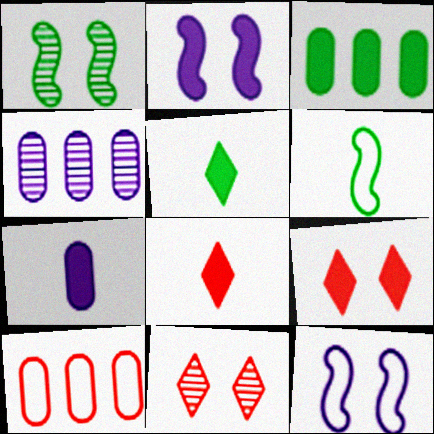[[2, 3, 8], 
[3, 4, 10], 
[4, 6, 9]]